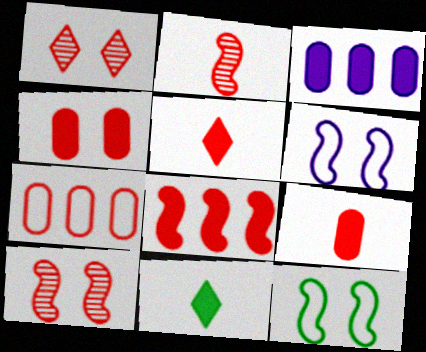[[4, 5, 8], 
[5, 7, 10]]